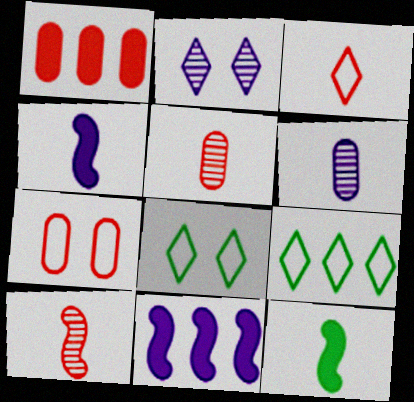[[1, 5, 7], 
[3, 6, 12], 
[5, 8, 11]]